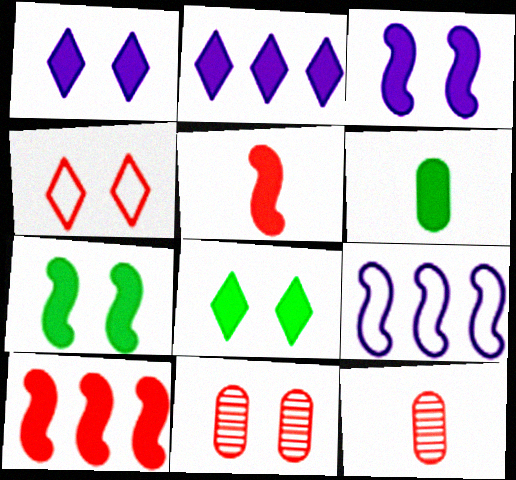[[1, 6, 10], 
[4, 10, 12], 
[8, 9, 12]]